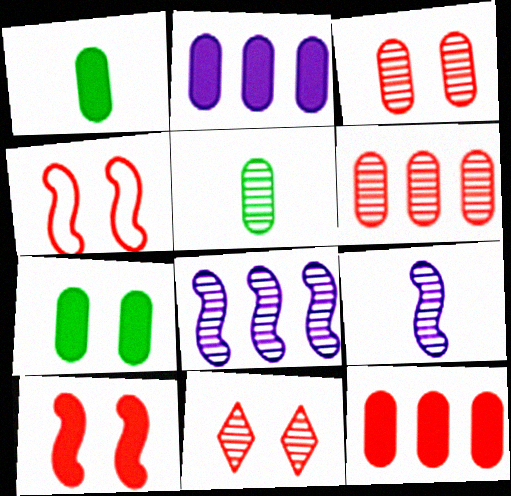[[5, 8, 11]]